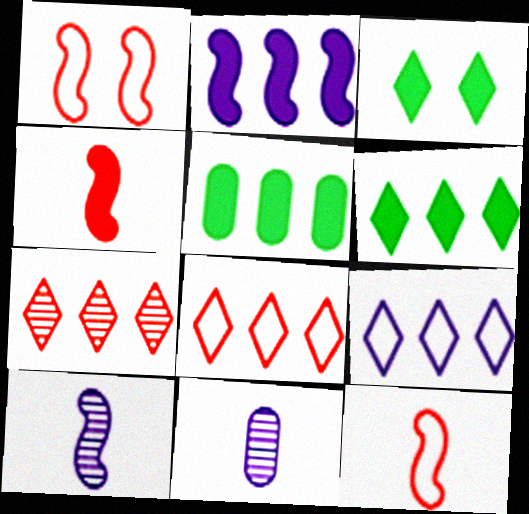[[1, 6, 11], 
[6, 7, 9]]